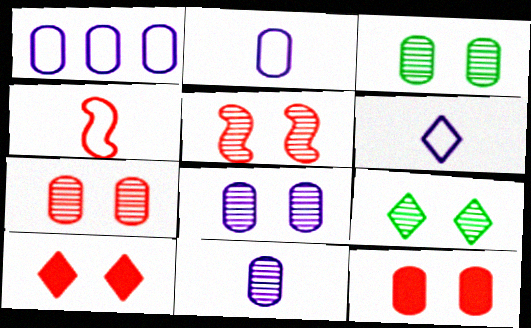[[3, 7, 8], 
[5, 8, 9]]